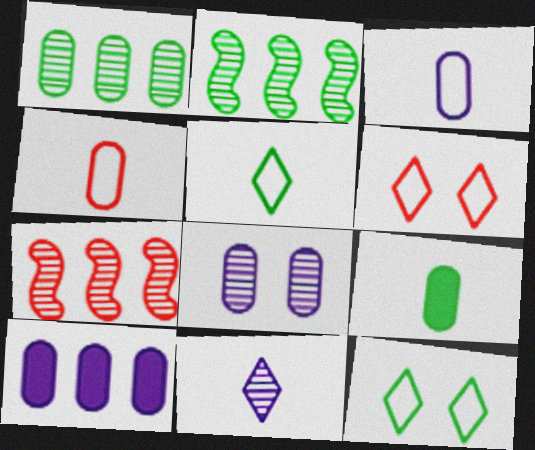[[2, 9, 12], 
[3, 8, 10]]